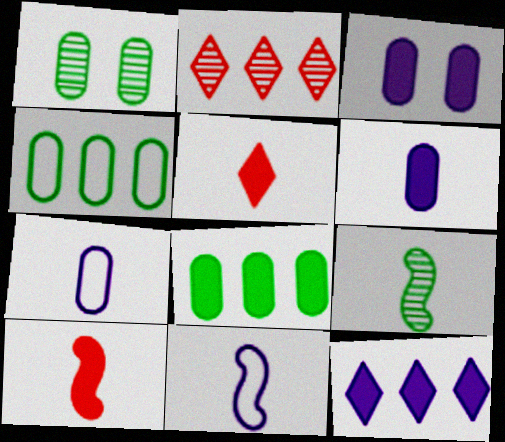[[5, 7, 9], 
[9, 10, 11]]